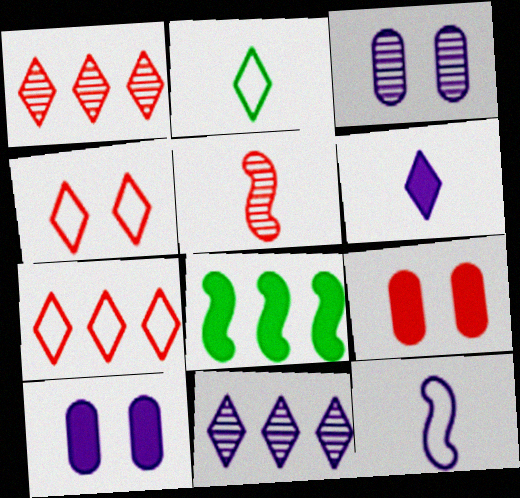[[5, 7, 9], 
[6, 8, 9], 
[10, 11, 12]]